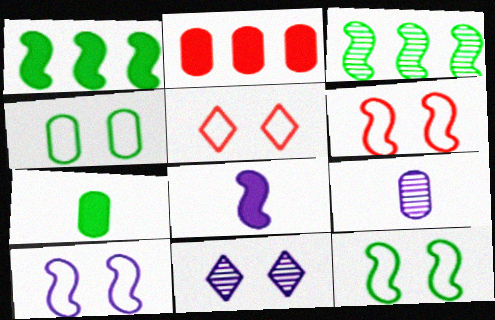[[1, 5, 9], 
[2, 4, 9], 
[3, 6, 8], 
[4, 5, 10], 
[6, 10, 12]]